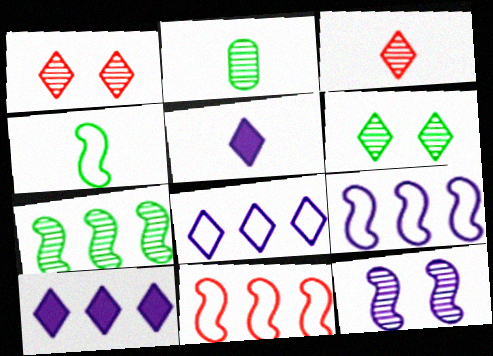[[2, 6, 7]]